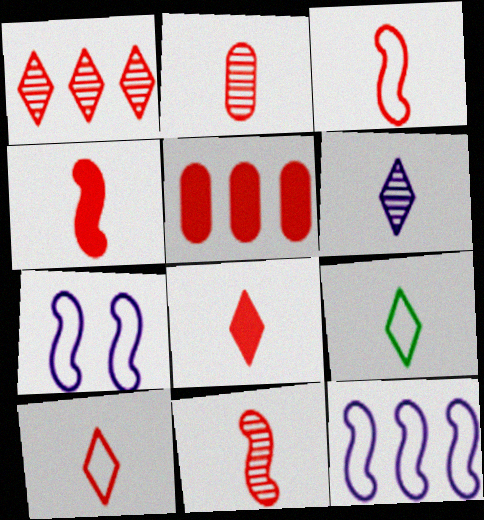[[2, 3, 8], 
[2, 4, 10], 
[3, 4, 11], 
[6, 8, 9]]